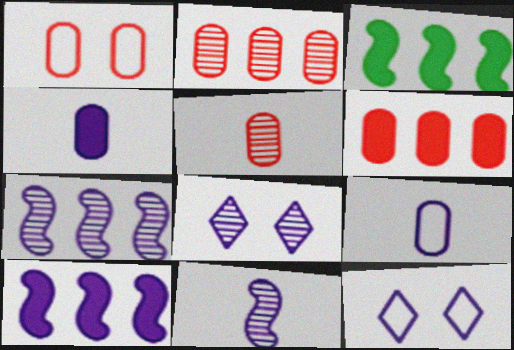[[1, 5, 6], 
[3, 5, 12], 
[4, 7, 12], 
[8, 9, 10]]